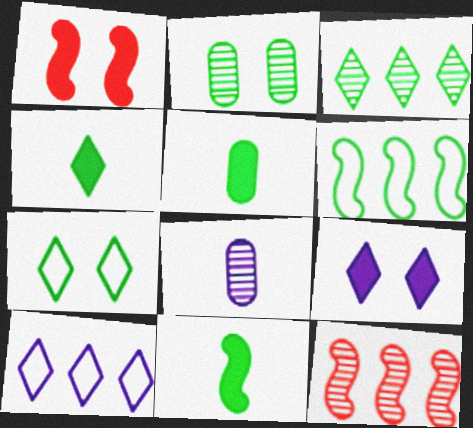[[2, 4, 6], 
[3, 4, 7], 
[4, 5, 11]]